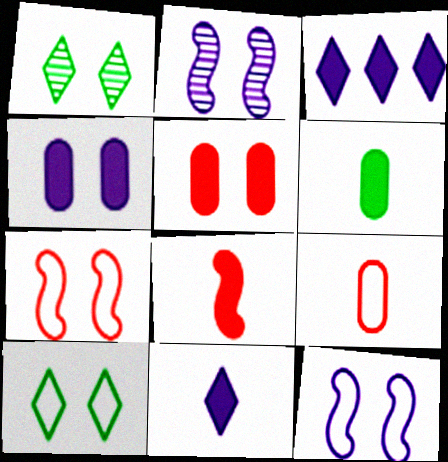[[1, 4, 7], 
[1, 5, 12], 
[2, 5, 10], 
[6, 8, 11]]